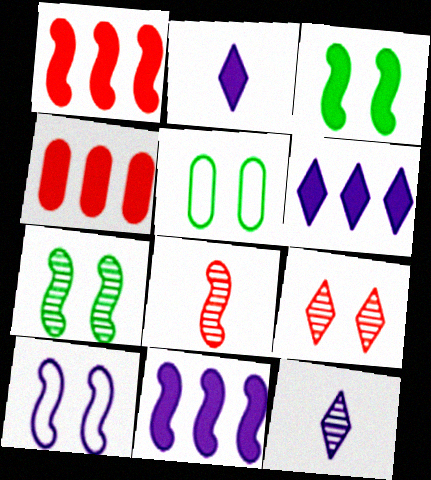[[1, 5, 12], 
[2, 3, 4], 
[5, 6, 8]]